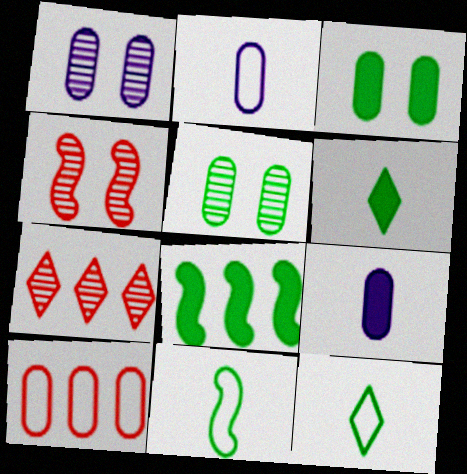[[3, 6, 8], 
[5, 8, 12], 
[5, 9, 10]]